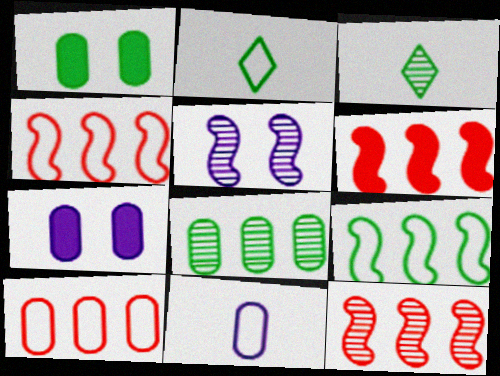[[1, 3, 9], 
[2, 7, 12], 
[3, 4, 7], 
[4, 6, 12]]